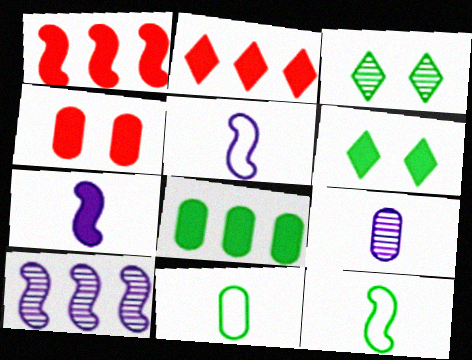[[3, 8, 12]]